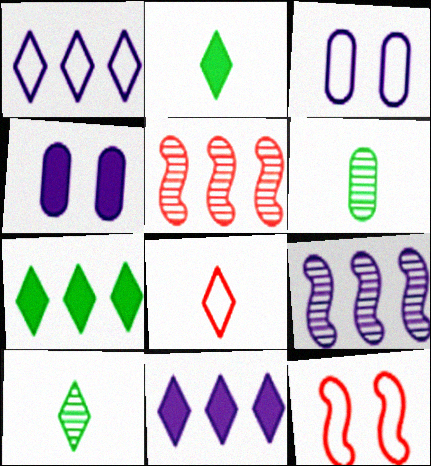[[2, 3, 5], 
[6, 11, 12]]